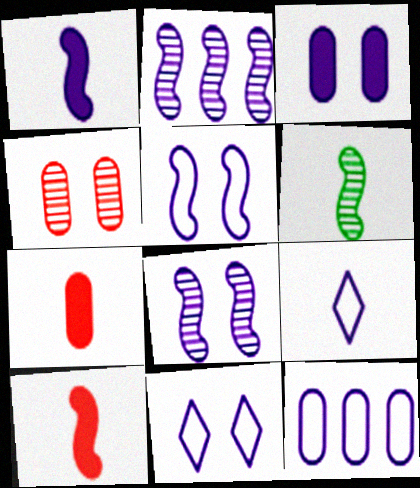[[1, 2, 5], 
[2, 3, 9], 
[3, 8, 11], 
[5, 9, 12], 
[6, 7, 9]]